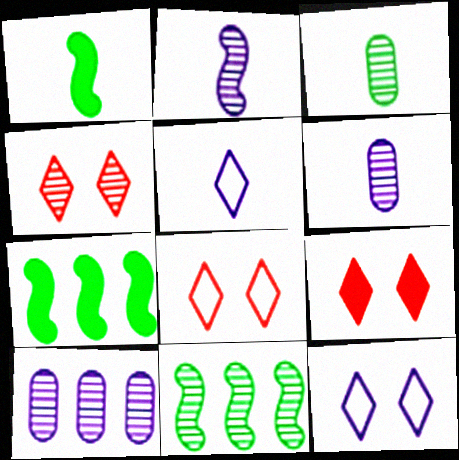[[1, 8, 10], 
[4, 6, 11], 
[4, 8, 9], 
[6, 7, 8]]